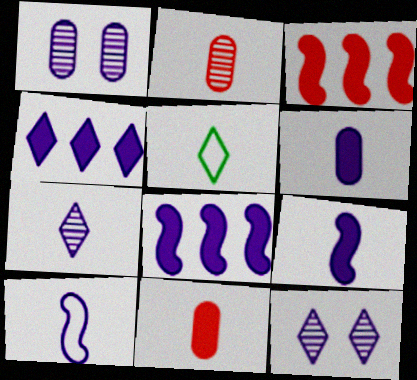[[1, 3, 5], 
[1, 4, 10], 
[2, 5, 9], 
[6, 7, 10]]